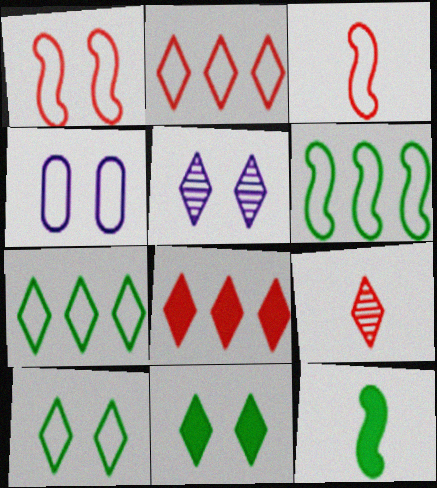[[1, 4, 10], 
[3, 4, 7]]